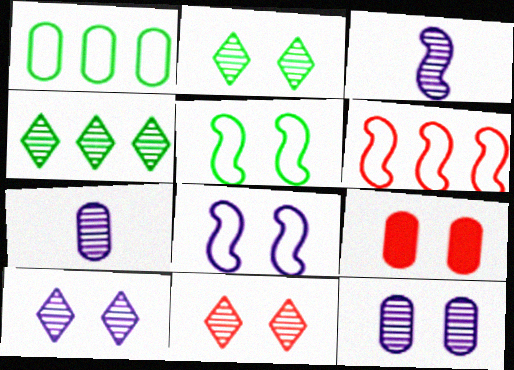[[1, 7, 9], 
[2, 8, 9], 
[2, 10, 11], 
[5, 9, 10]]